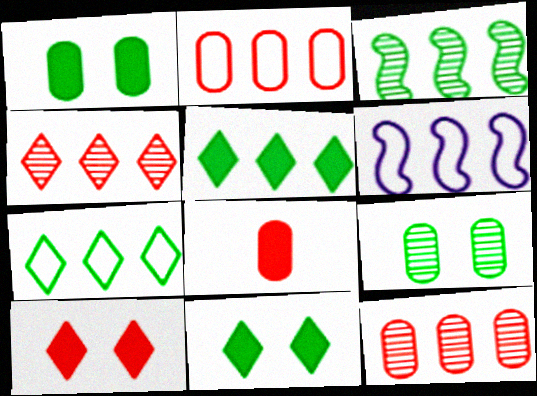[[2, 6, 7], 
[5, 6, 12]]